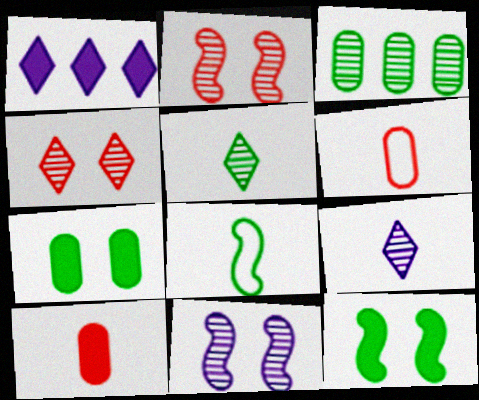[[1, 10, 12], 
[2, 3, 9], 
[8, 9, 10]]